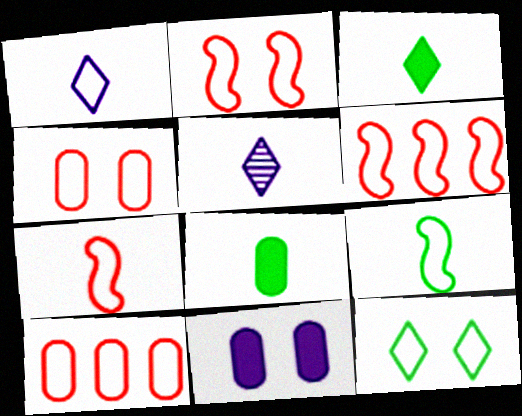[[2, 6, 7], 
[5, 7, 8]]